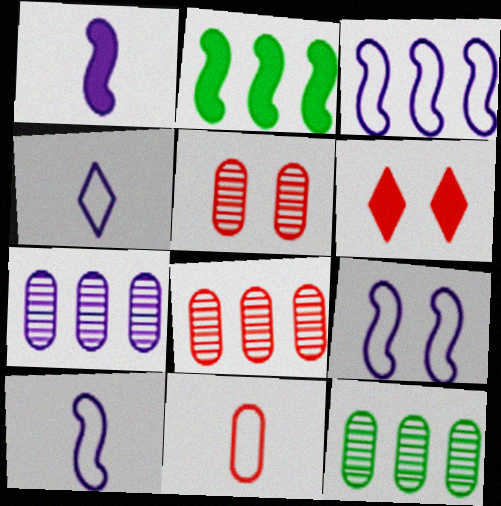[[2, 4, 5], 
[3, 9, 10], 
[6, 10, 12], 
[7, 8, 12]]